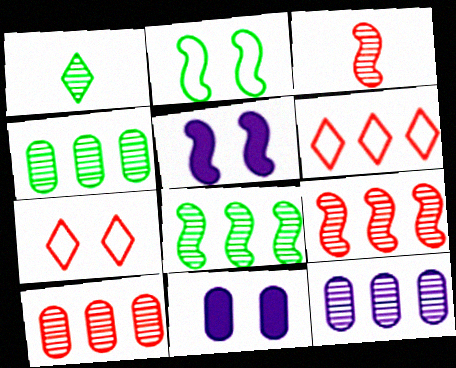[[4, 10, 12]]